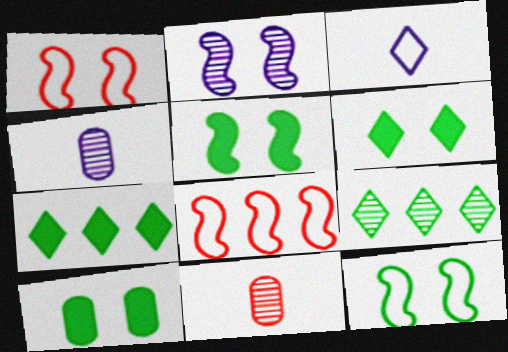[[1, 2, 5], 
[1, 4, 7], 
[2, 9, 11], 
[4, 6, 8], 
[5, 6, 10]]